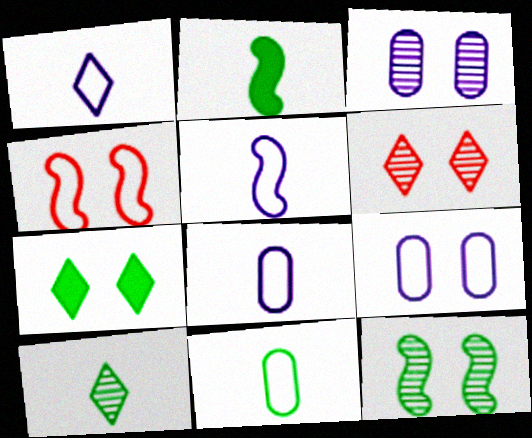[[1, 5, 8], 
[2, 10, 11], 
[3, 4, 7], 
[3, 6, 12]]